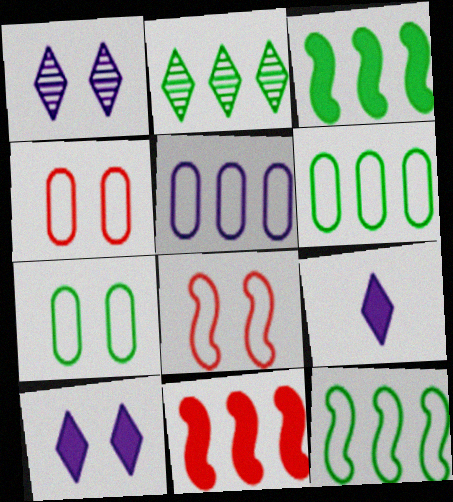[[2, 3, 6], 
[2, 5, 11]]